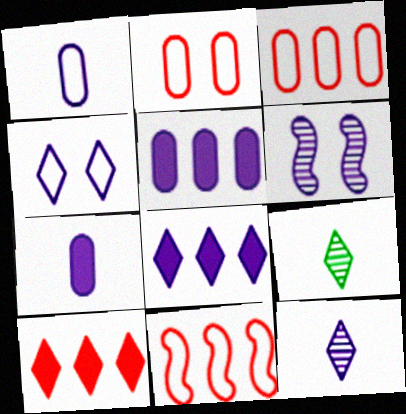[[1, 6, 8], 
[4, 8, 12], 
[4, 9, 10]]